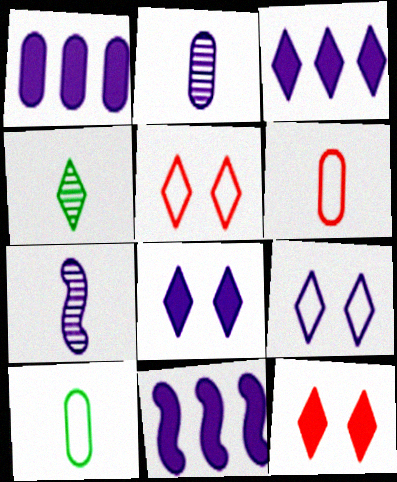[[1, 3, 11], 
[1, 7, 9], 
[2, 9, 11], 
[3, 4, 5]]